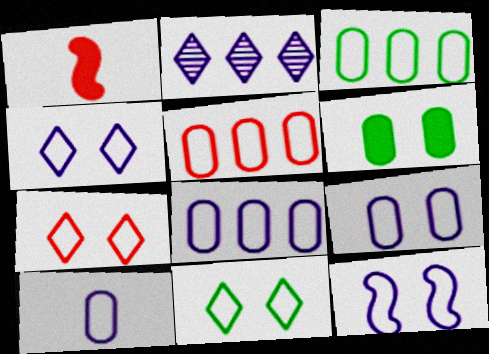[[3, 5, 8], 
[4, 7, 11], 
[4, 9, 12], 
[8, 9, 10]]